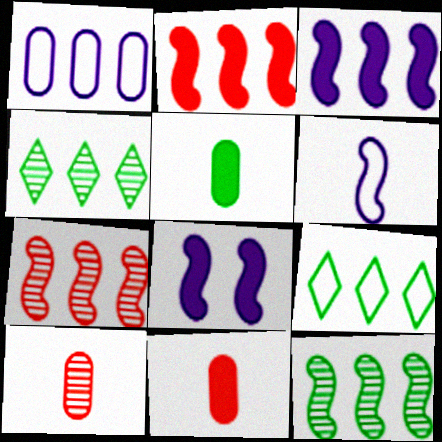[[1, 2, 4], 
[8, 9, 10]]